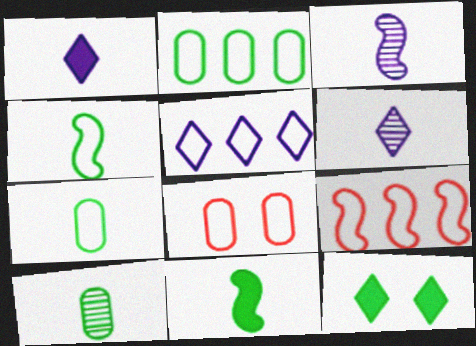[[2, 5, 9], 
[4, 5, 8]]